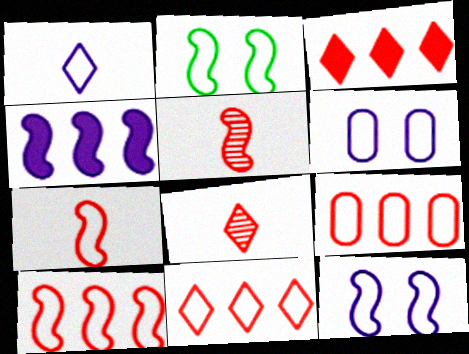[[1, 2, 9], 
[2, 4, 5], 
[9, 10, 11]]